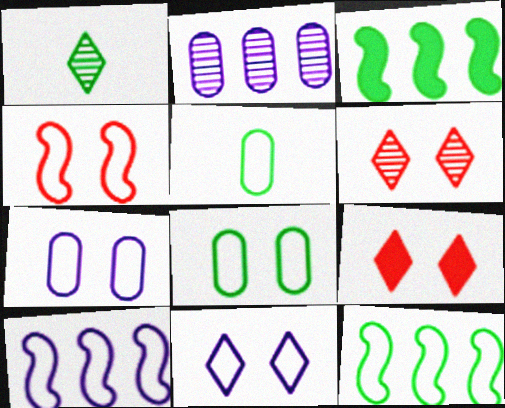[[1, 3, 8], 
[4, 8, 11]]